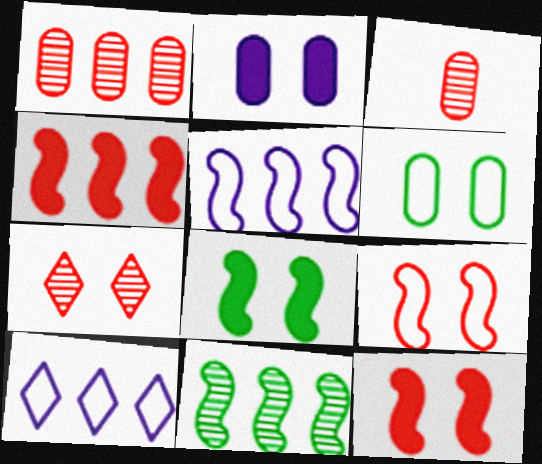[[3, 8, 10], 
[4, 5, 11]]